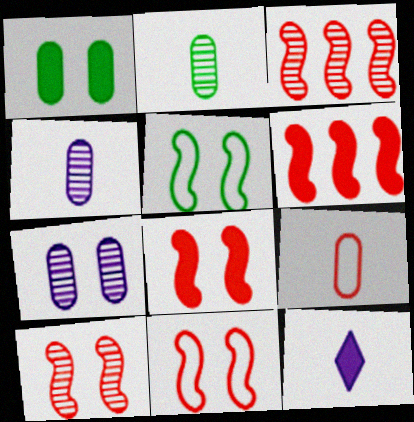[[1, 6, 12], 
[8, 10, 11]]